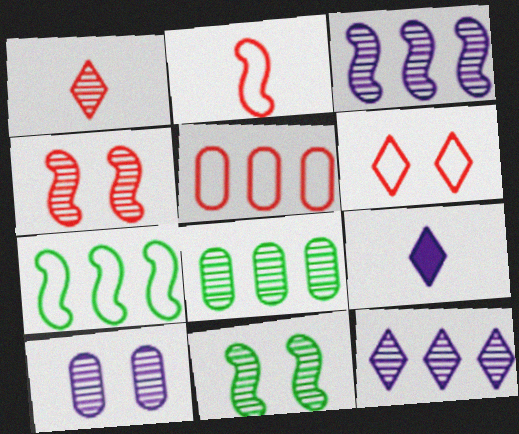[[2, 5, 6], 
[5, 9, 11]]